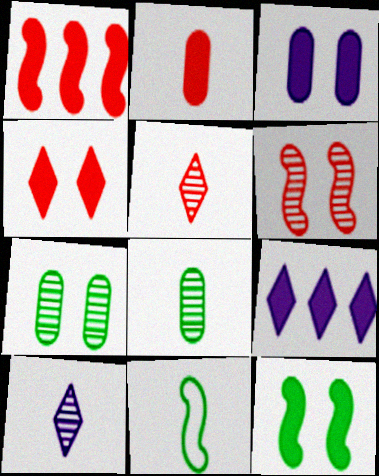[[1, 2, 4], 
[2, 9, 12], 
[2, 10, 11], 
[3, 4, 12]]